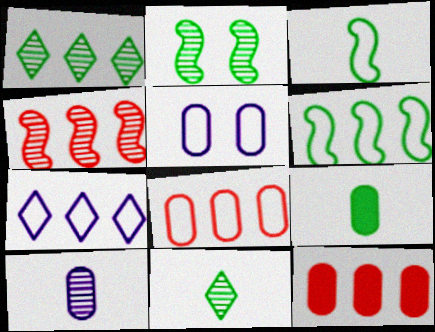[[3, 9, 11], 
[6, 7, 8]]